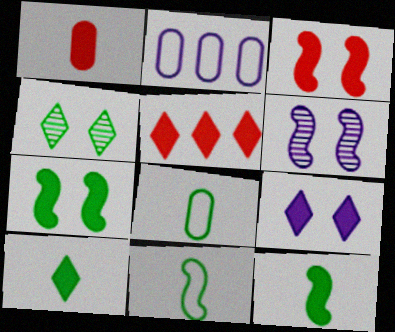[[1, 3, 5], 
[5, 6, 8], 
[5, 9, 10]]